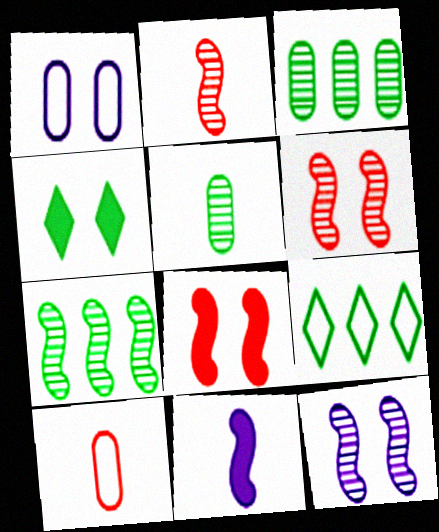[[1, 4, 6], 
[2, 7, 12]]